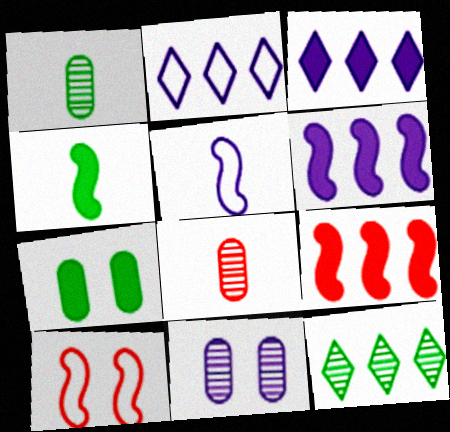[[1, 3, 10], 
[3, 5, 11]]